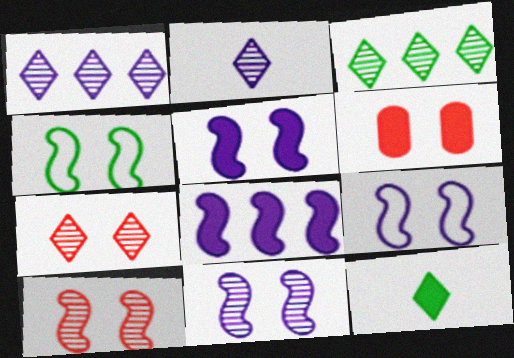[[2, 3, 7], 
[4, 5, 10], 
[5, 9, 11], 
[6, 8, 12]]